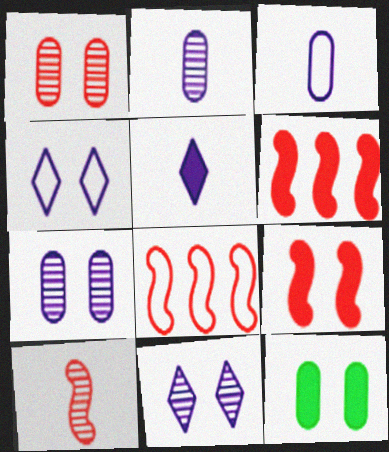[[5, 6, 12], 
[8, 9, 10]]